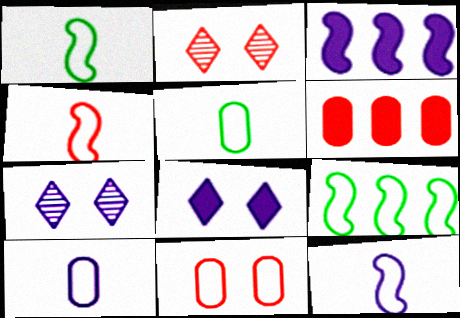[[1, 4, 12], 
[1, 6, 7], 
[2, 3, 5], 
[2, 4, 6], 
[3, 7, 10]]